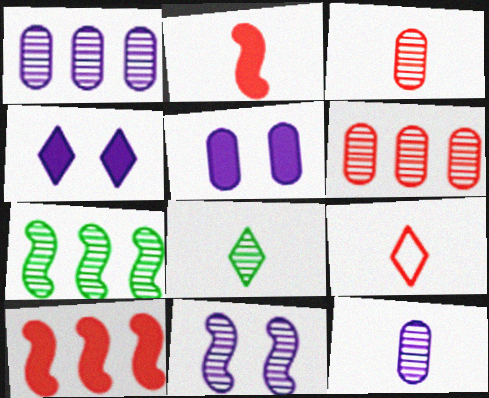[[2, 3, 9], 
[5, 7, 9], 
[6, 8, 11]]